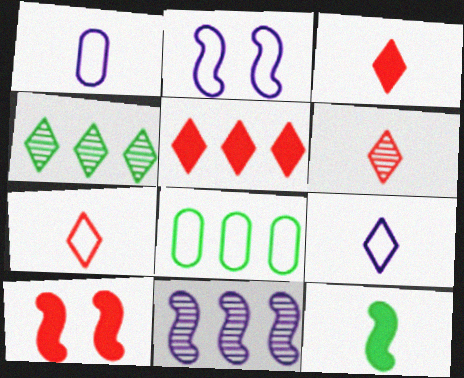[[1, 4, 10], 
[1, 6, 12], 
[2, 7, 8], 
[3, 6, 7], 
[5, 8, 11]]